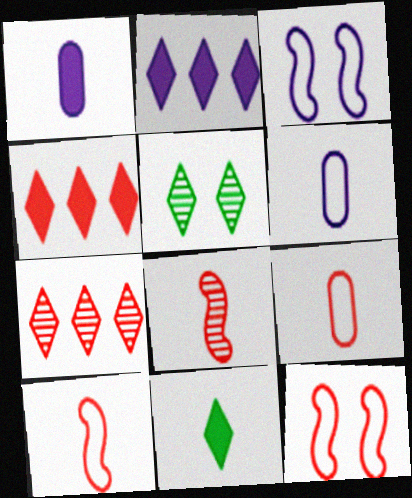[[6, 8, 11]]